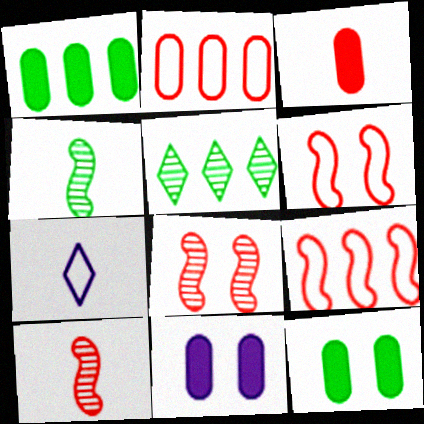[[1, 3, 11], 
[1, 7, 8], 
[3, 4, 7]]